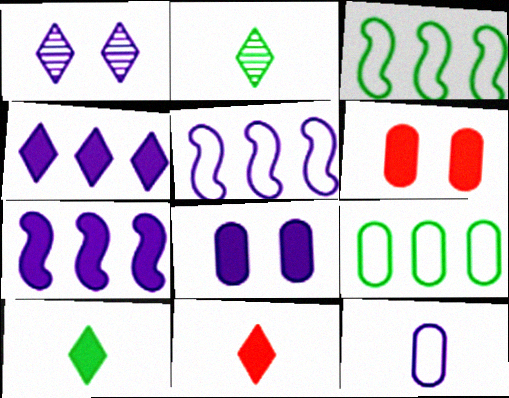[[1, 7, 12], 
[2, 5, 6], 
[6, 7, 10]]